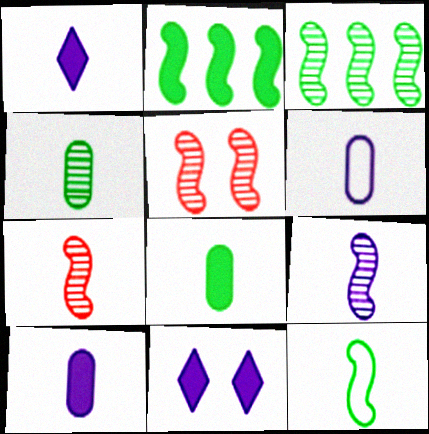[[1, 6, 9], 
[3, 5, 9]]